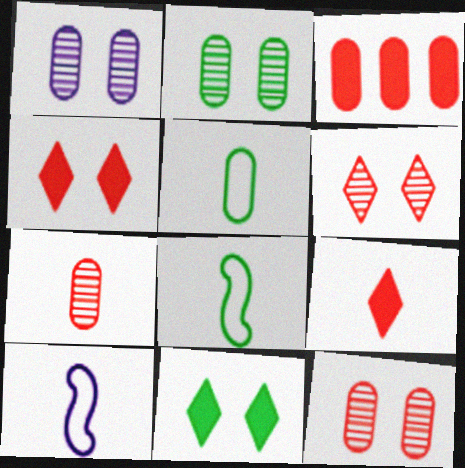[[1, 2, 12], 
[1, 3, 5]]